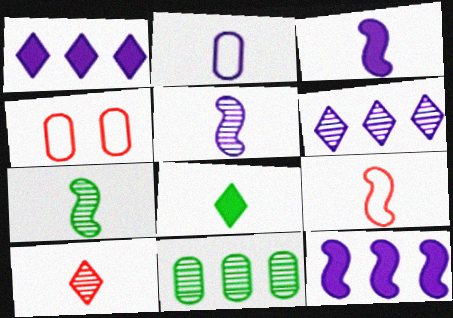[[1, 4, 7], 
[3, 7, 9]]